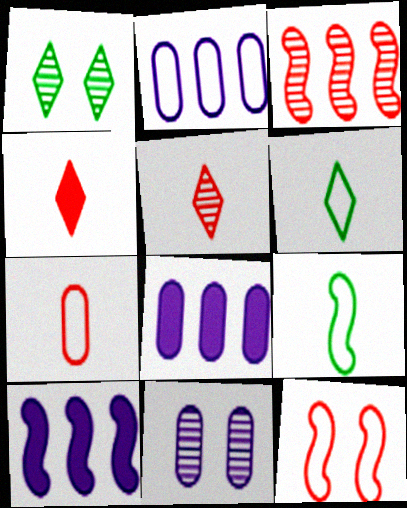[[1, 7, 10], 
[2, 6, 12]]